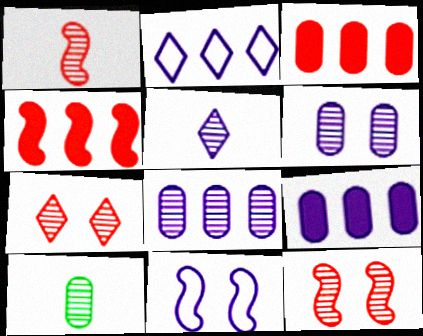[[1, 5, 10], 
[5, 9, 11]]